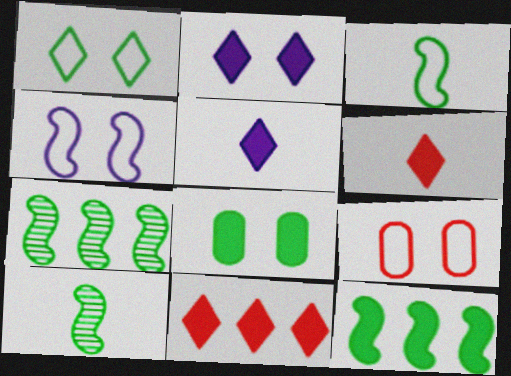[[1, 4, 9], 
[5, 7, 9]]